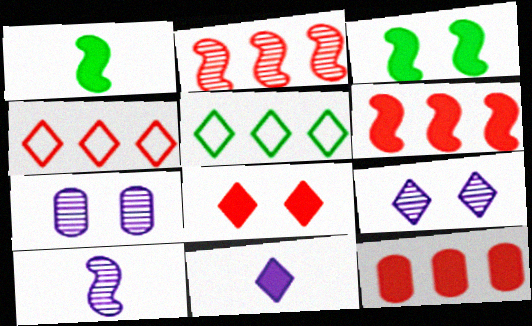[[1, 4, 7], 
[2, 4, 12], 
[3, 11, 12]]